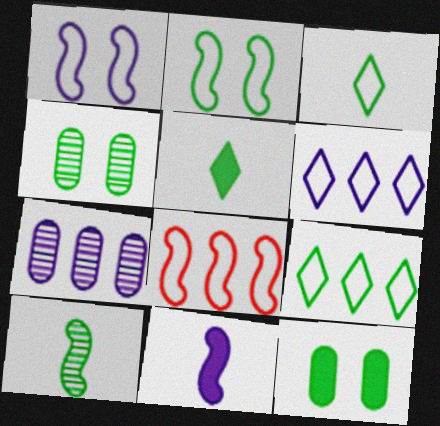[[9, 10, 12]]